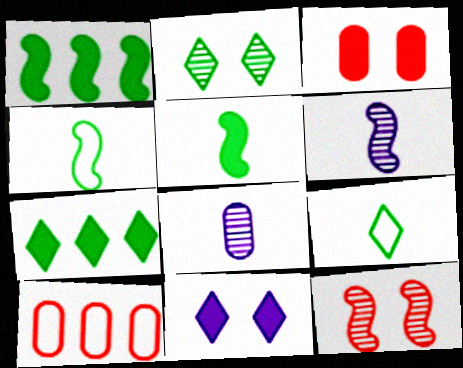[[2, 7, 9]]